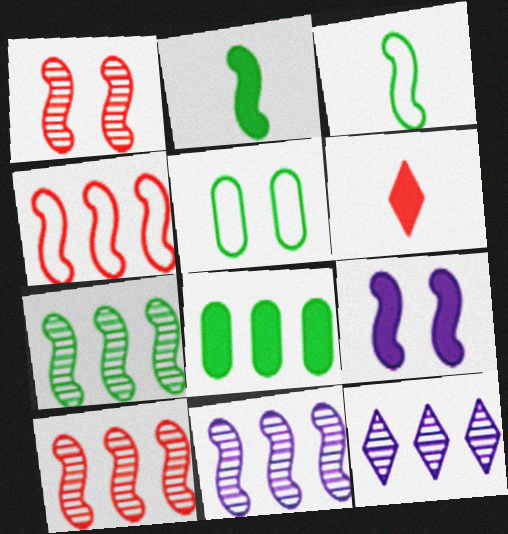[[3, 9, 10], 
[4, 8, 12], 
[5, 6, 11], 
[6, 8, 9], 
[7, 10, 11]]